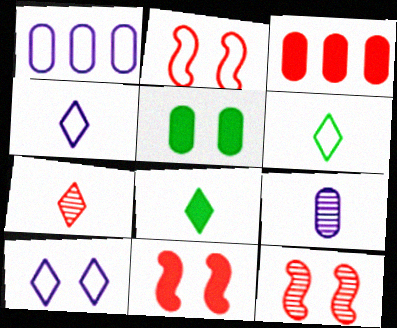[[1, 2, 6], 
[1, 8, 12], 
[2, 3, 7], 
[2, 11, 12], 
[4, 7, 8], 
[5, 10, 12]]